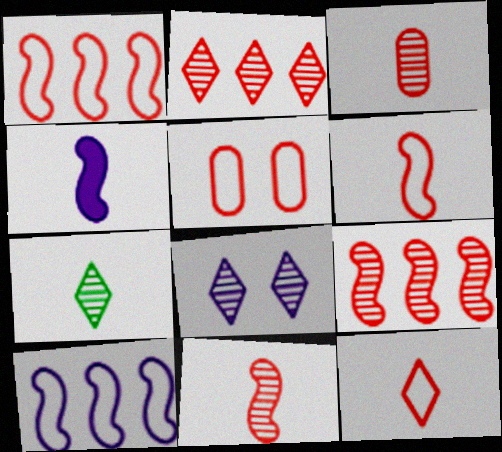[[1, 5, 12], 
[2, 7, 8]]